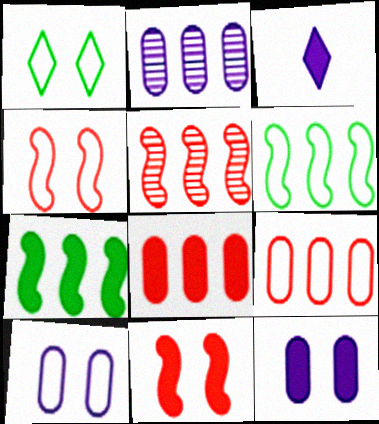[[1, 4, 10]]